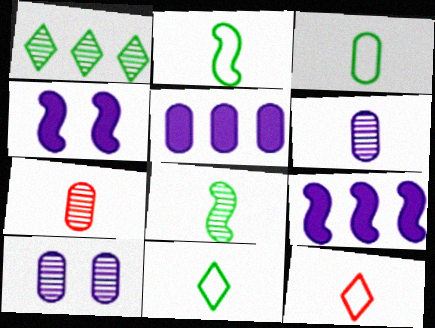[[2, 3, 11]]